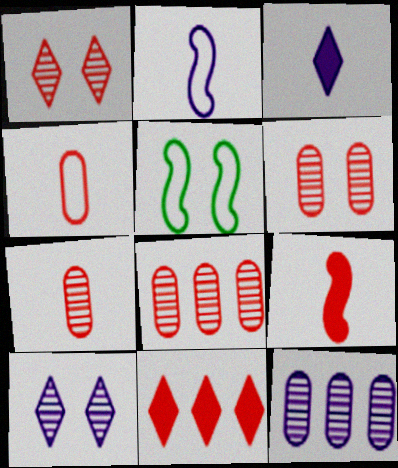[[3, 5, 8], 
[6, 7, 8]]